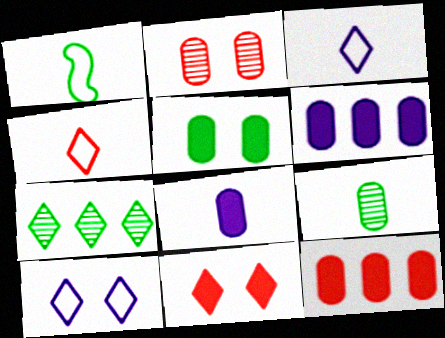[[1, 5, 7], 
[3, 7, 11], 
[5, 8, 12]]